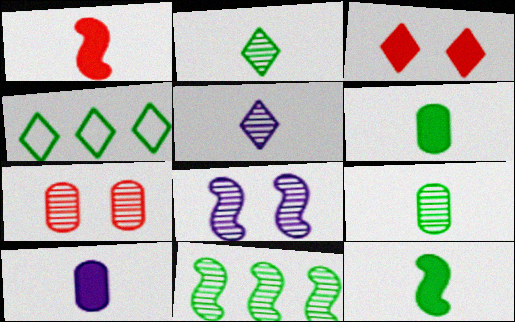[[3, 4, 5], 
[5, 7, 11]]